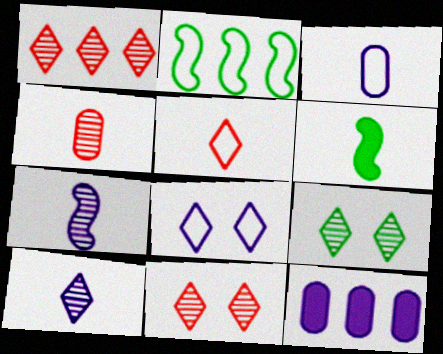[[1, 2, 12], 
[1, 9, 10], 
[7, 8, 12]]